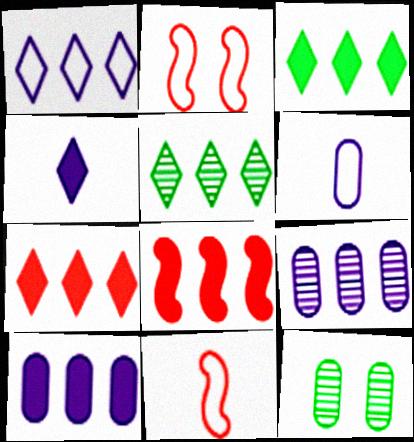[[1, 5, 7], 
[3, 8, 10]]